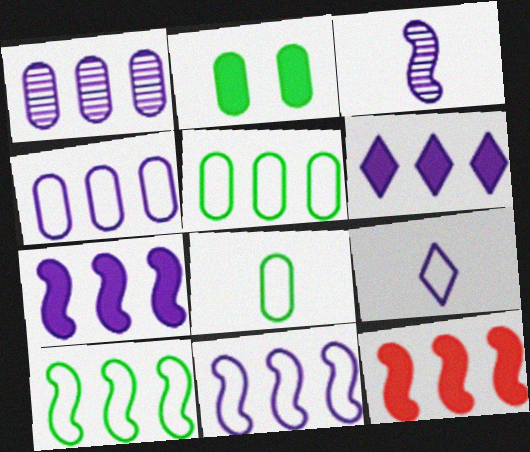[[1, 6, 11]]